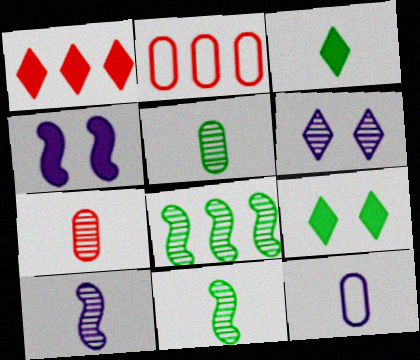[[2, 9, 10], 
[6, 7, 8]]